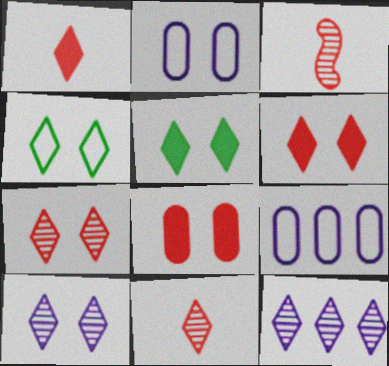[[1, 4, 12], 
[3, 5, 9], 
[4, 6, 10]]